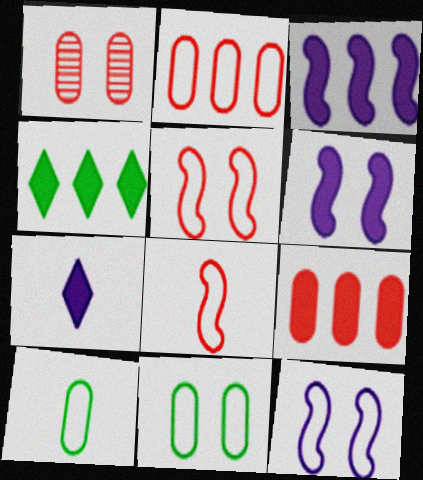[[3, 4, 9]]